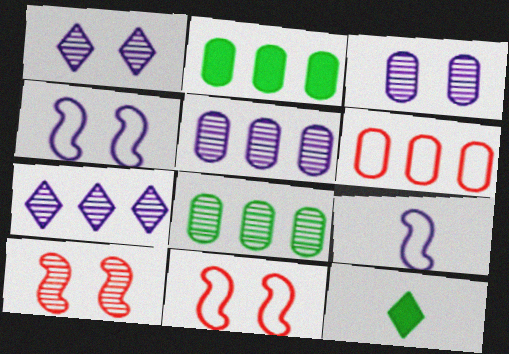[[2, 5, 6], 
[5, 11, 12]]